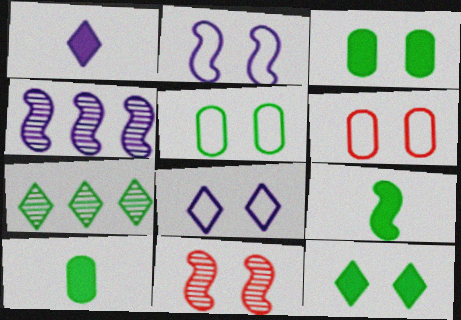[[3, 8, 11], 
[5, 7, 9]]